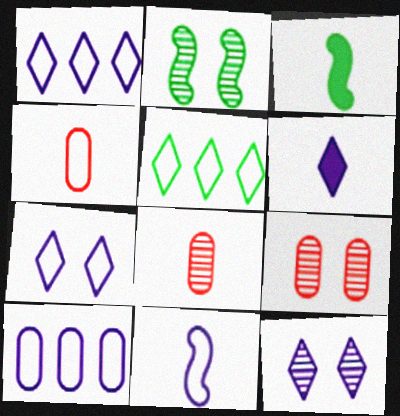[[1, 3, 9], 
[1, 6, 12], 
[2, 9, 12], 
[7, 10, 11]]